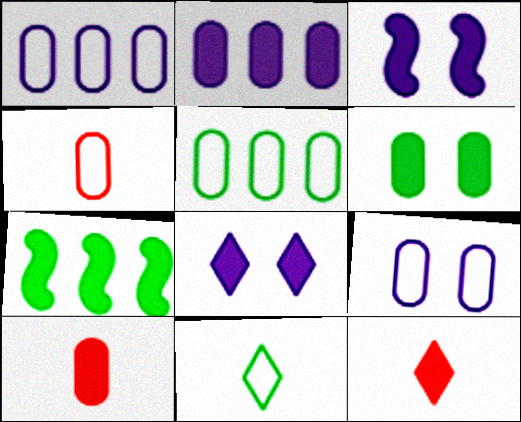[[2, 6, 10], 
[4, 5, 9], 
[7, 8, 10]]